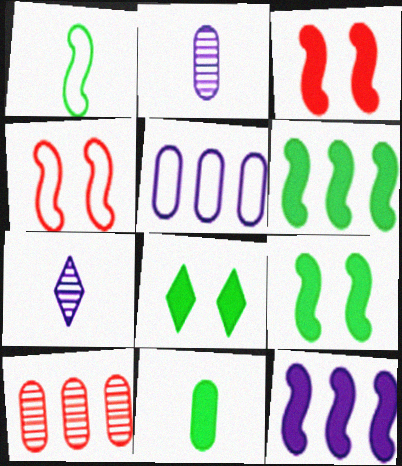[[6, 8, 11]]